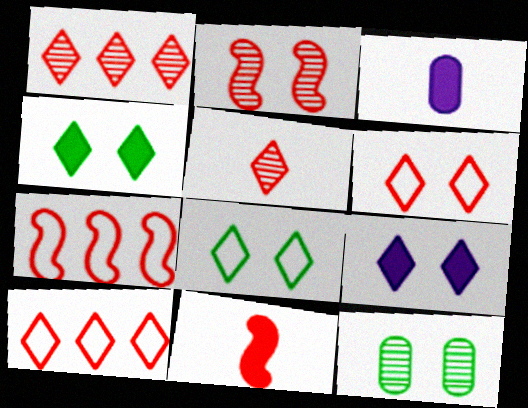[[2, 7, 11]]